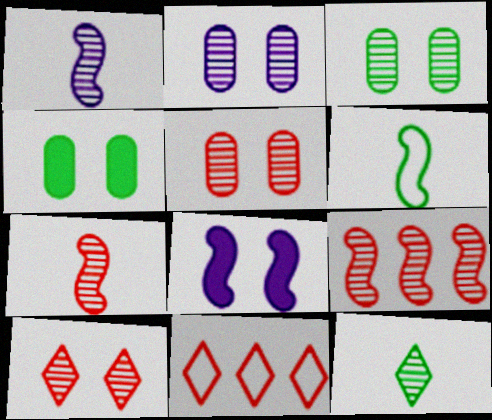[[1, 4, 11], 
[2, 3, 5], 
[2, 9, 12], 
[6, 8, 9]]